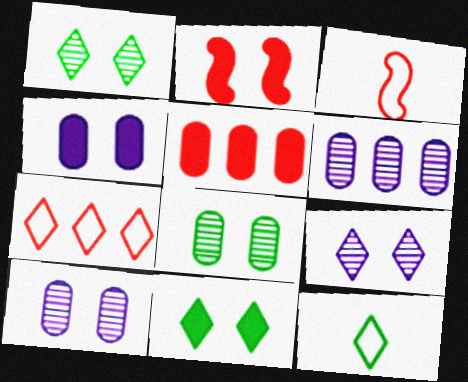[[2, 4, 11], 
[2, 6, 12], 
[3, 6, 11]]